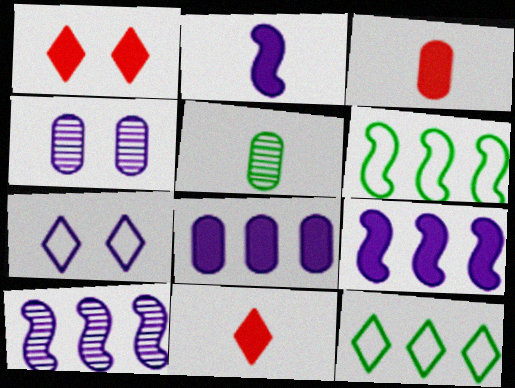[[4, 6, 11]]